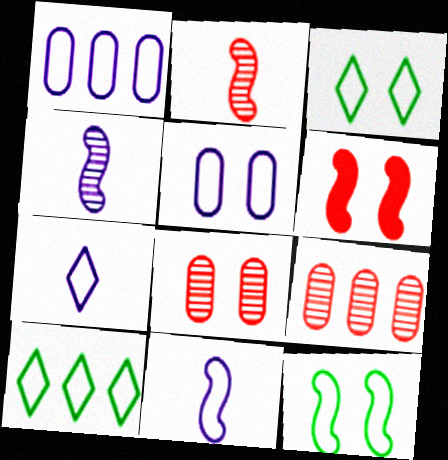[]